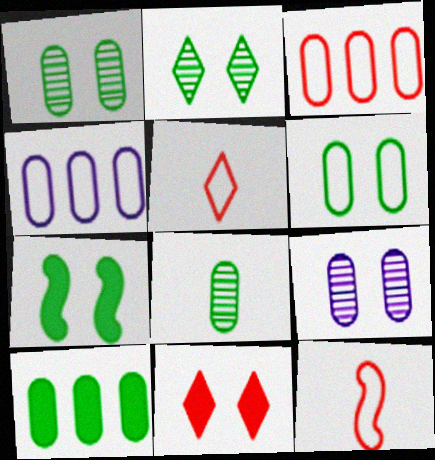[[2, 6, 7], 
[6, 8, 10]]